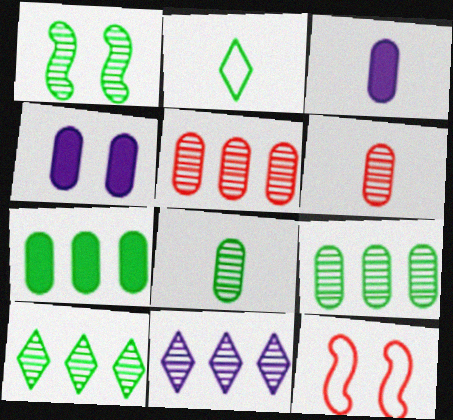[[1, 2, 7], 
[1, 6, 11], 
[1, 8, 10], 
[3, 10, 12]]